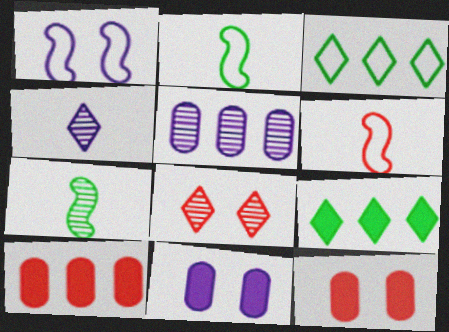[[5, 7, 8], 
[6, 8, 10]]